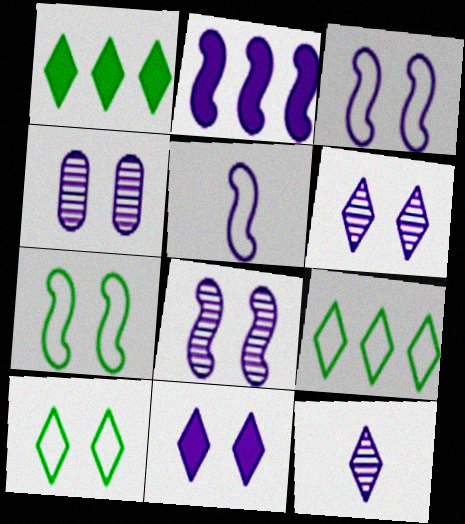[[2, 5, 8], 
[3, 4, 11], 
[4, 6, 8]]